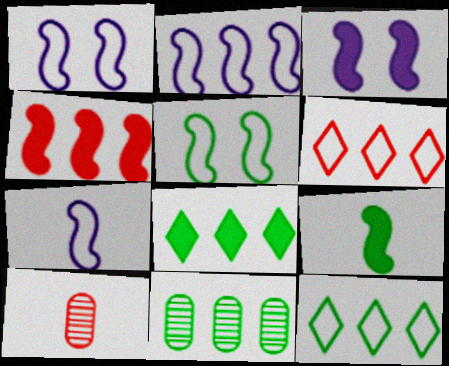[[1, 2, 7], 
[1, 8, 10], 
[3, 4, 9], 
[3, 10, 12]]